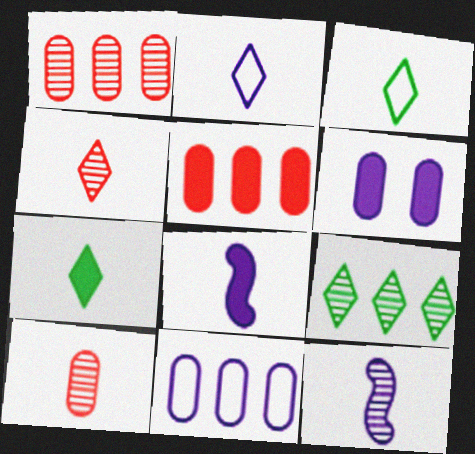[[2, 4, 7], 
[3, 8, 10]]